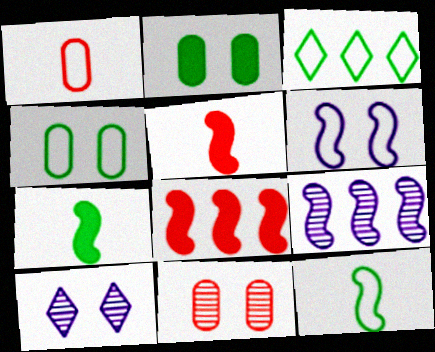[[1, 3, 6], 
[3, 4, 12]]